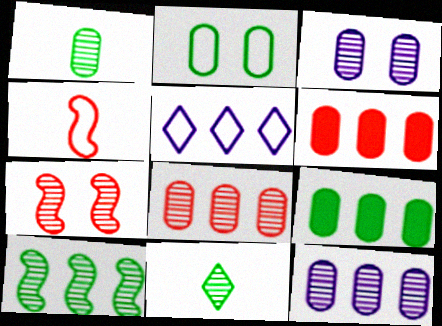[[1, 2, 9], 
[1, 3, 8], 
[2, 4, 5], 
[5, 6, 10], 
[7, 11, 12]]